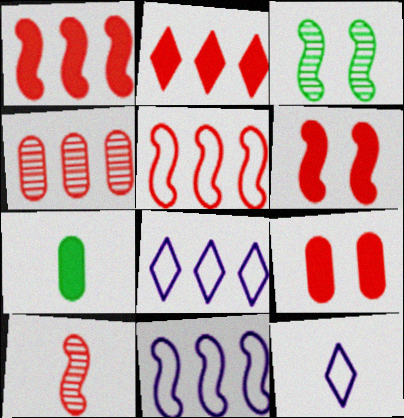[[2, 4, 5], 
[5, 6, 10], 
[7, 10, 12]]